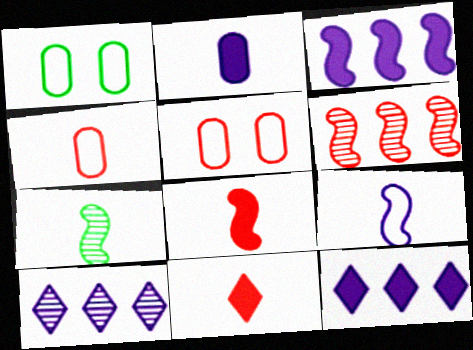[[1, 8, 10], 
[5, 6, 11], 
[5, 7, 12], 
[7, 8, 9]]